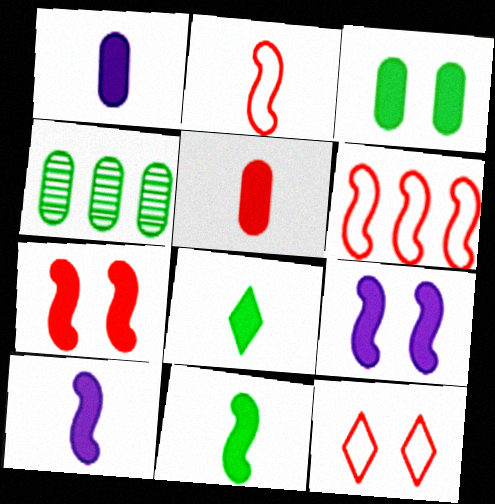[[4, 10, 12], 
[5, 8, 10]]